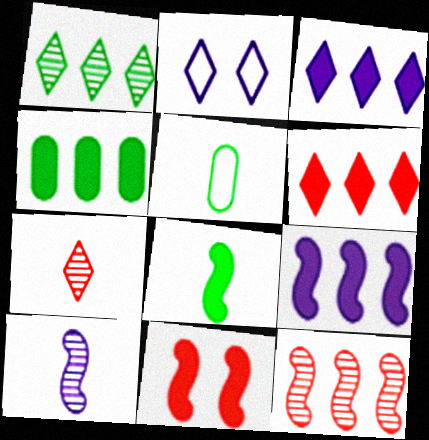[[4, 6, 9], 
[8, 9, 11]]